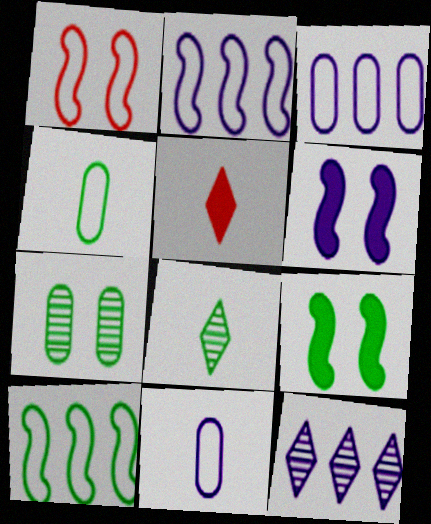[[2, 5, 7], 
[6, 11, 12]]